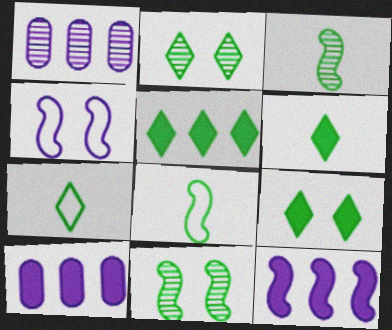[[2, 5, 7], 
[5, 6, 9]]